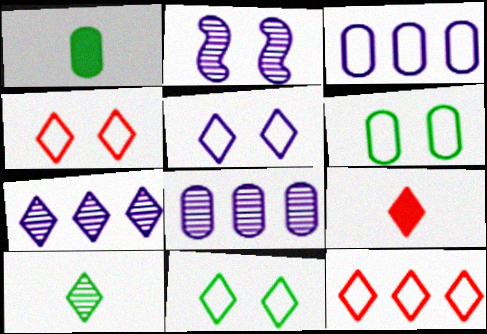[[1, 2, 12], 
[4, 5, 11], 
[7, 9, 11]]